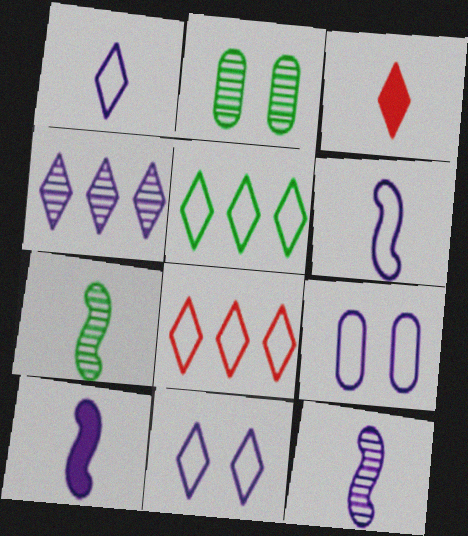[[2, 8, 10], 
[4, 9, 10], 
[6, 10, 12]]